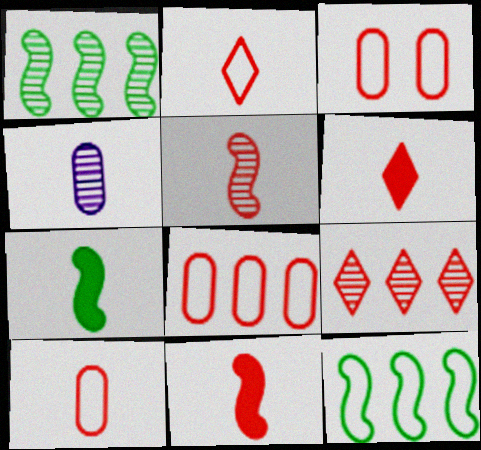[[2, 4, 7], 
[3, 8, 10], 
[3, 9, 11], 
[5, 6, 10]]